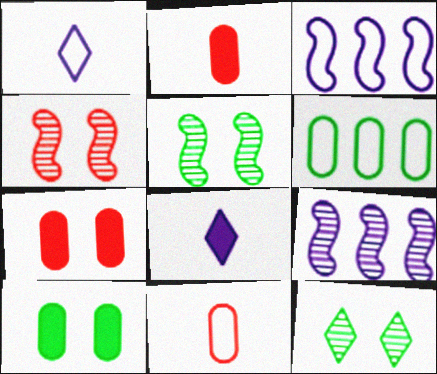[[2, 3, 12], 
[4, 6, 8]]